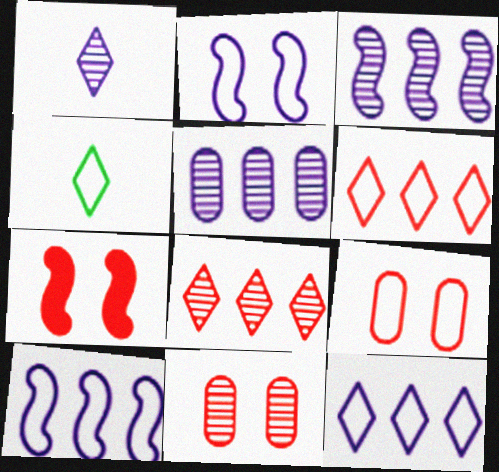[[4, 5, 7], 
[4, 9, 10]]